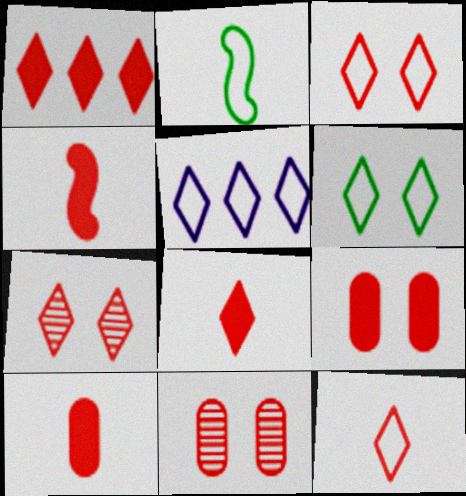[[1, 4, 9], 
[1, 7, 12], 
[4, 8, 10], 
[5, 6, 12]]